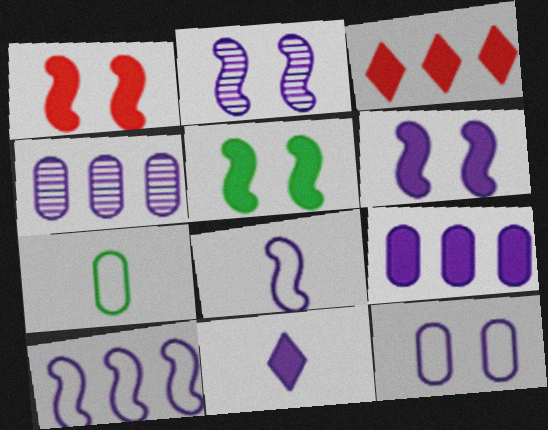[[1, 5, 6], 
[2, 3, 7], 
[6, 9, 11]]